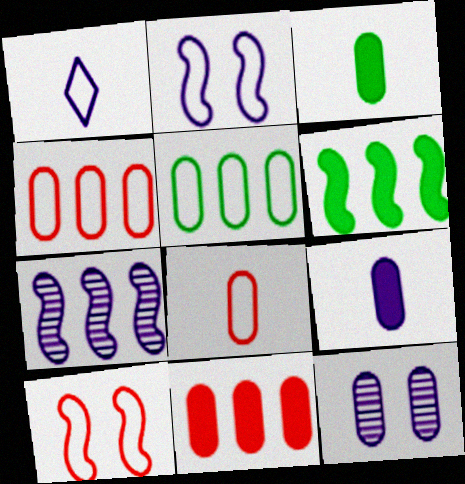[[1, 5, 10], 
[3, 4, 12]]